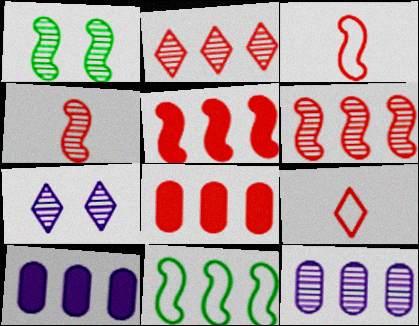[[1, 9, 10], 
[2, 10, 11]]